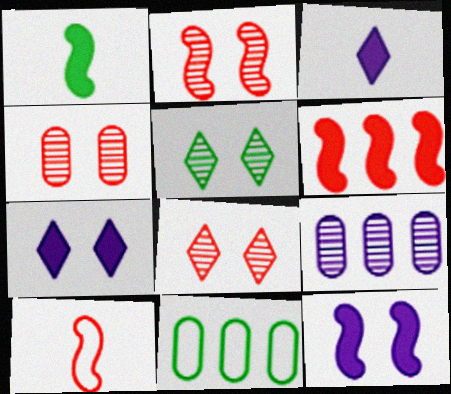[[1, 5, 11], 
[1, 6, 12], 
[2, 3, 11], 
[2, 4, 8], 
[2, 6, 10]]